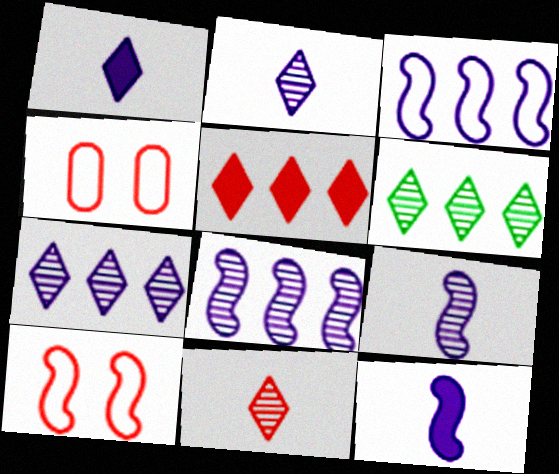[[4, 6, 12]]